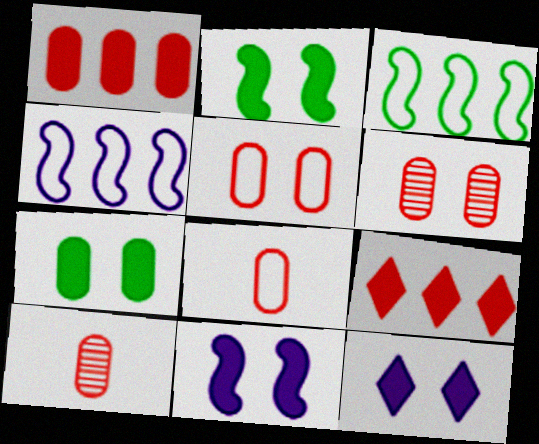[[1, 5, 10], 
[1, 6, 8], 
[3, 10, 12]]